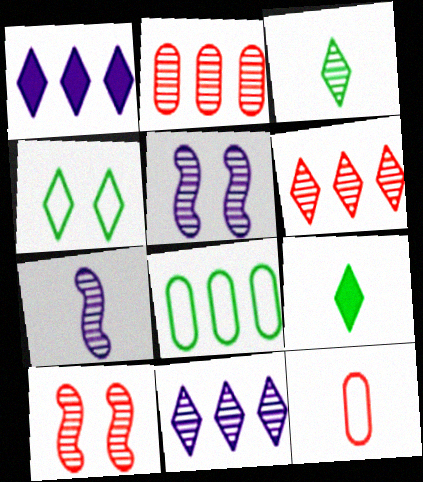[[2, 3, 5], 
[7, 9, 12]]